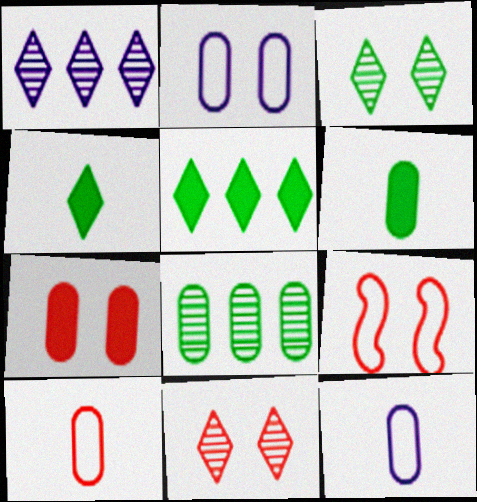[[1, 6, 9], 
[7, 8, 12], 
[7, 9, 11]]